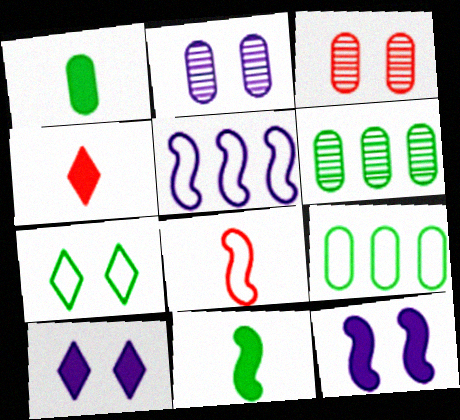[[3, 7, 12], 
[6, 7, 11], 
[6, 8, 10]]